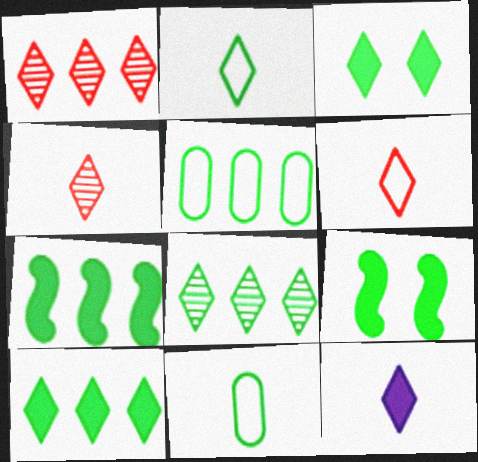[[2, 3, 8], 
[2, 4, 12], 
[5, 7, 8], 
[8, 9, 11]]